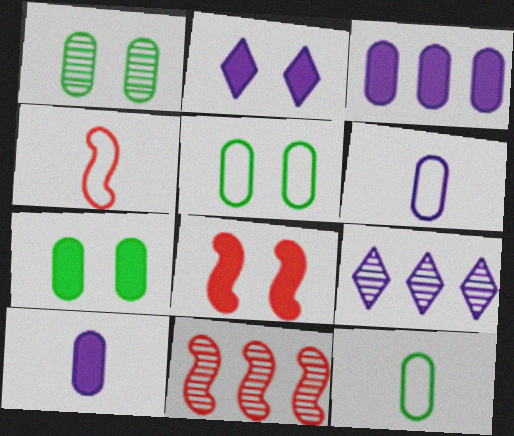[[1, 5, 7], 
[2, 7, 8], 
[2, 11, 12], 
[4, 7, 9], 
[4, 8, 11], 
[8, 9, 12]]